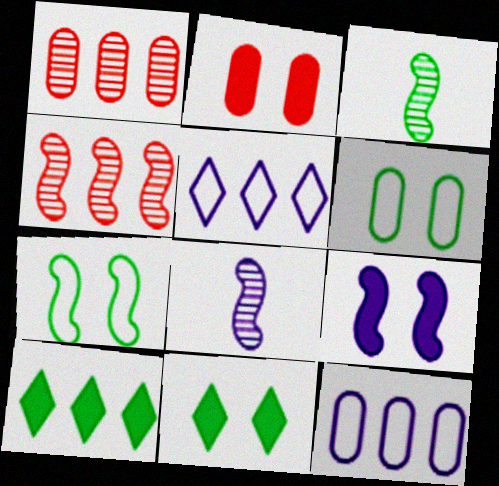[[2, 3, 5], 
[2, 9, 11], 
[3, 6, 10], 
[4, 10, 12]]